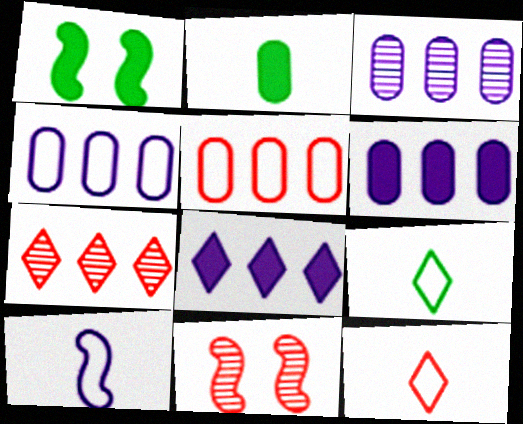[[1, 3, 12], 
[3, 4, 6], 
[6, 9, 11]]